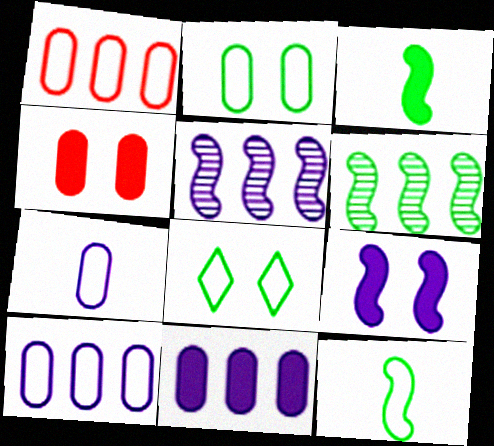[[1, 2, 7]]